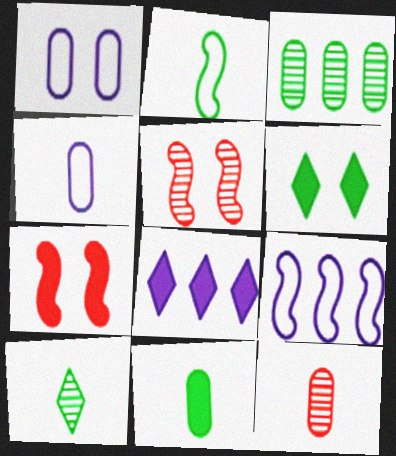[[1, 5, 6], 
[2, 3, 6], 
[2, 10, 11], 
[4, 11, 12], 
[6, 9, 12], 
[7, 8, 11]]